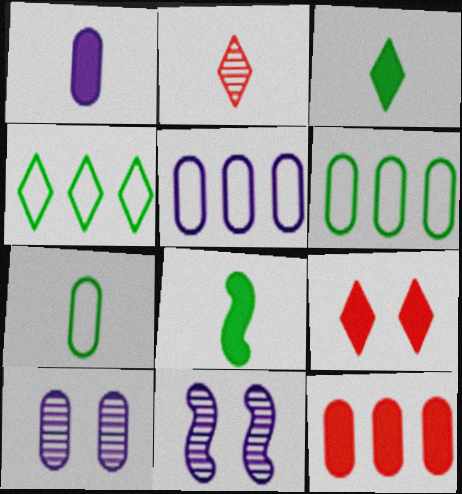[[1, 5, 10], 
[7, 10, 12]]